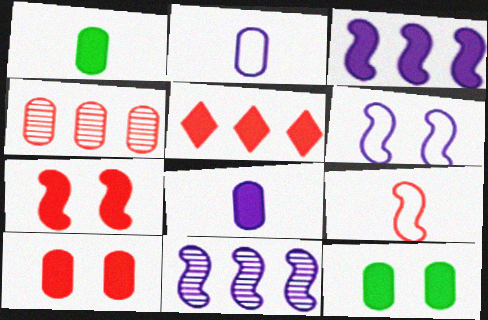[[2, 4, 12]]